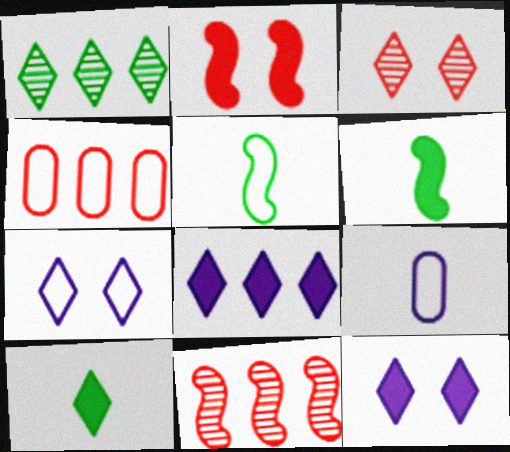[[1, 2, 9], 
[4, 5, 7]]